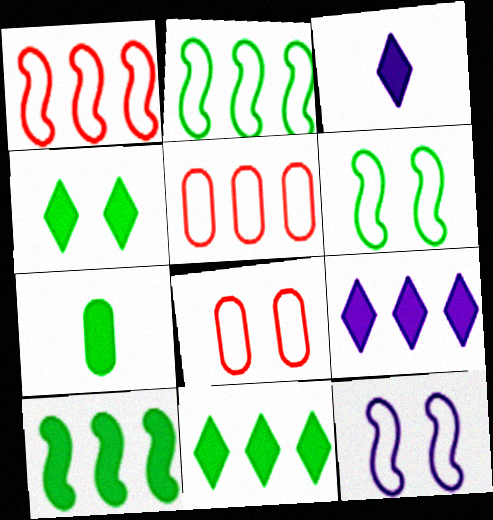[[4, 7, 10]]